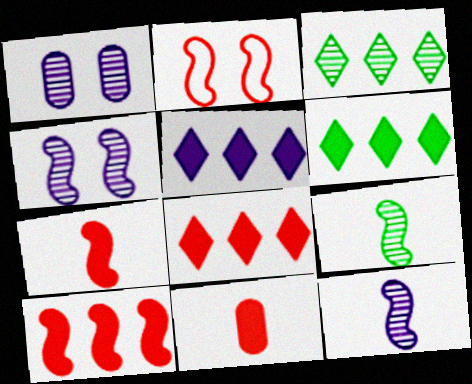[[5, 6, 8]]